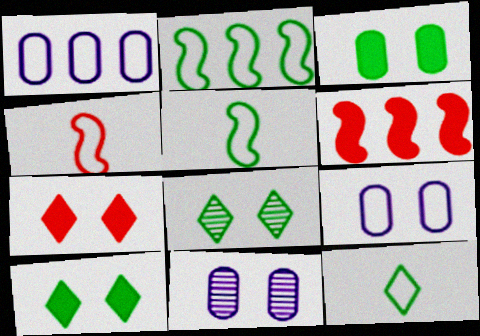[[6, 11, 12]]